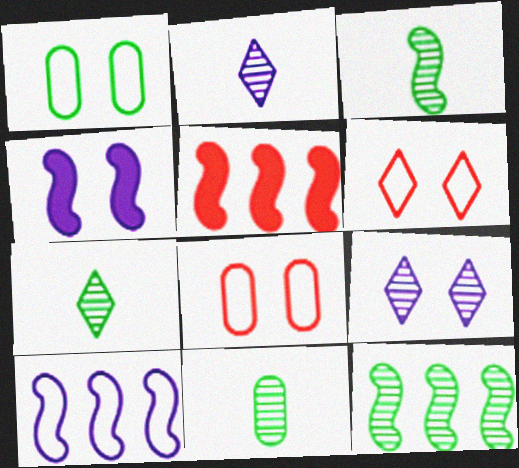[[1, 2, 5], 
[3, 7, 11], 
[5, 10, 12]]